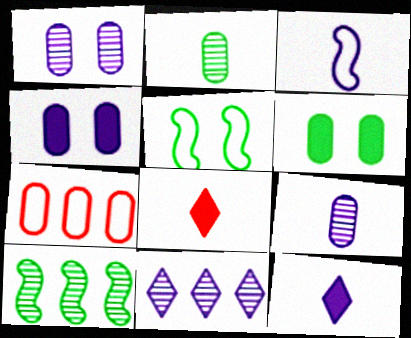[[2, 3, 8], 
[2, 4, 7], 
[3, 4, 11], 
[3, 9, 12], 
[6, 7, 9]]